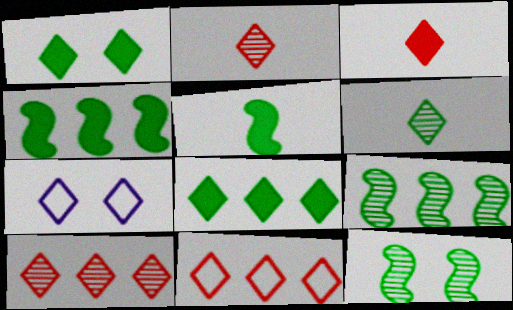[[2, 7, 8]]